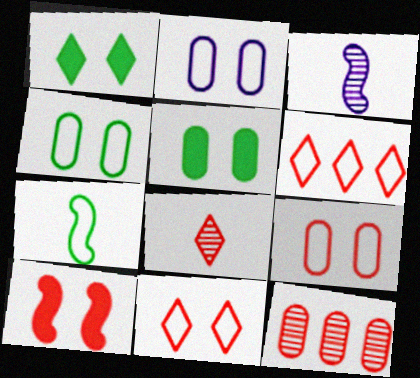[[2, 4, 9], 
[2, 6, 7], 
[3, 5, 6]]